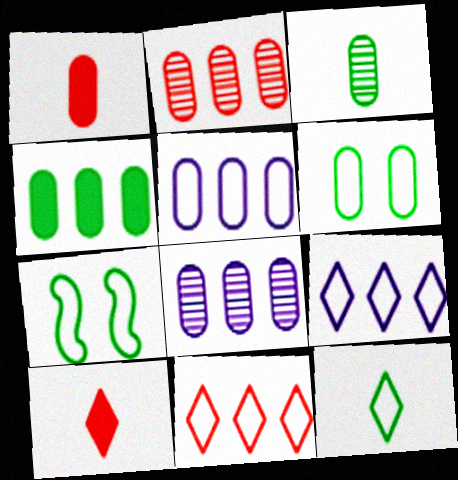[[1, 6, 8], 
[2, 4, 5], 
[3, 4, 6], 
[7, 8, 10]]